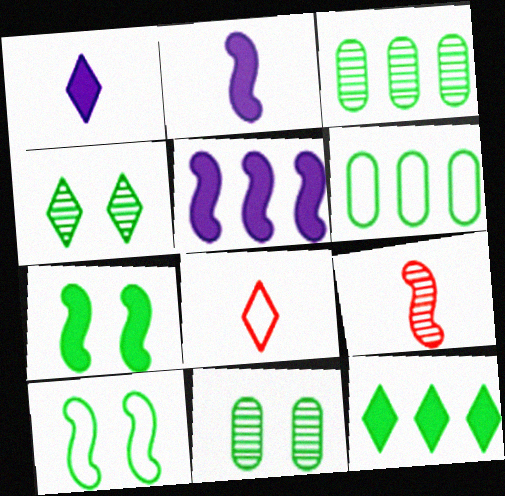[[5, 8, 11], 
[5, 9, 10]]